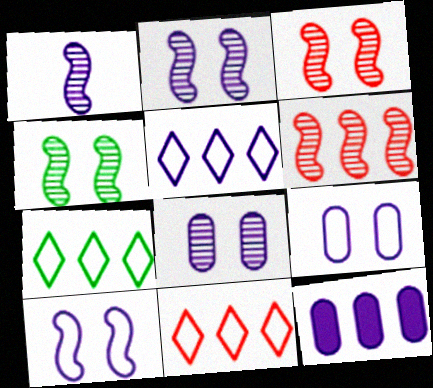[[1, 4, 6], 
[2, 3, 4], 
[5, 7, 11], 
[6, 7, 12]]